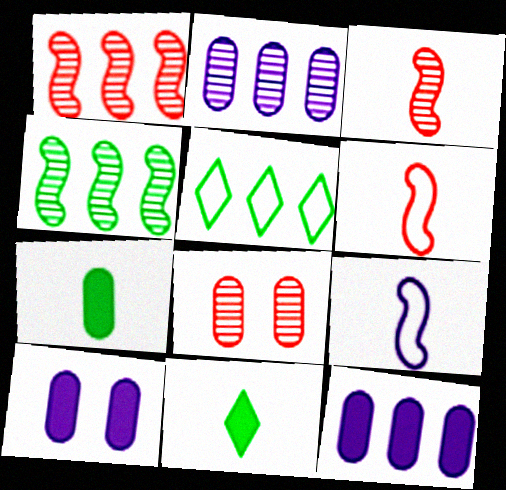[[1, 5, 12], 
[3, 5, 10]]